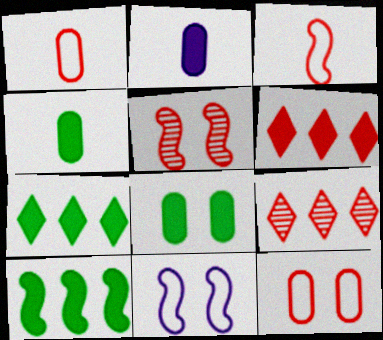[[1, 5, 6], 
[4, 9, 11]]